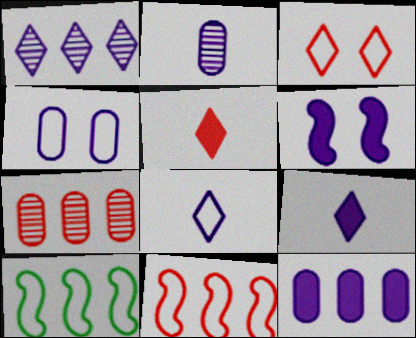[[2, 4, 12], 
[6, 9, 12]]